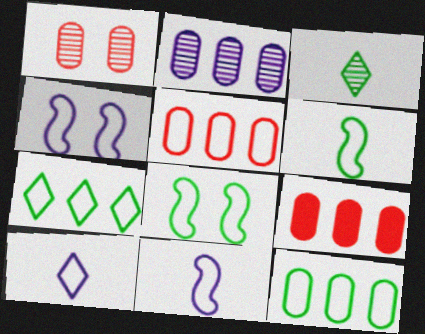[[2, 9, 12], 
[3, 4, 9], 
[5, 8, 10]]